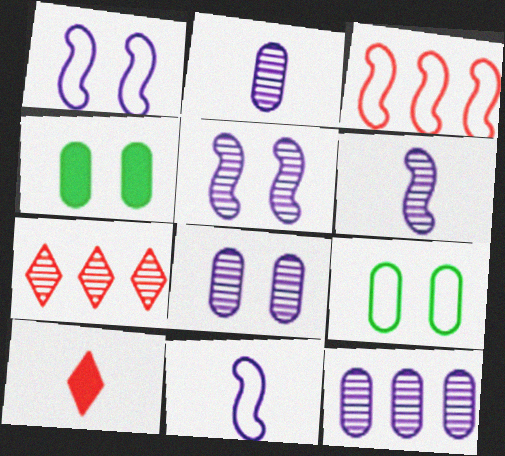[[2, 8, 12], 
[4, 7, 11]]